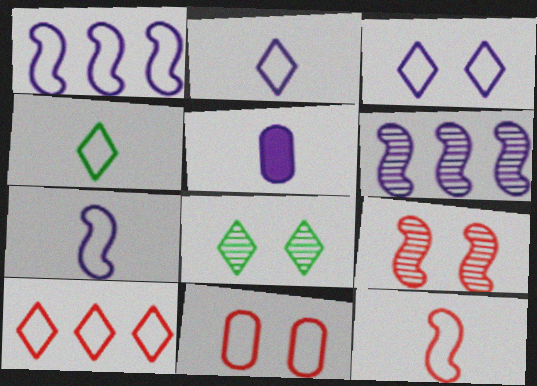[[1, 4, 11], 
[3, 4, 10], 
[3, 5, 6], 
[10, 11, 12]]